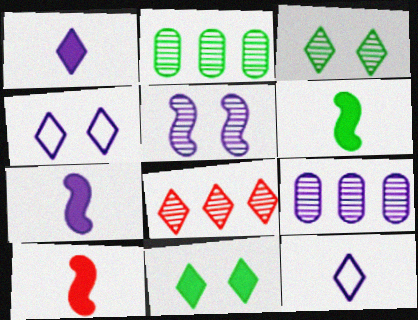[[2, 4, 10], 
[4, 7, 9], 
[6, 7, 10], 
[8, 11, 12]]